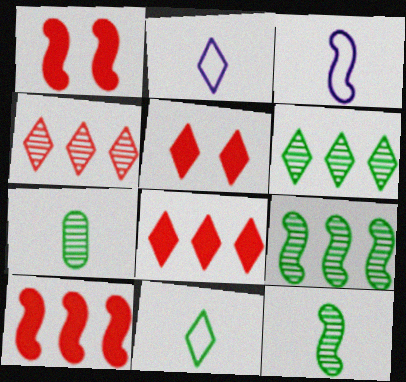[[1, 3, 9], 
[2, 5, 6]]